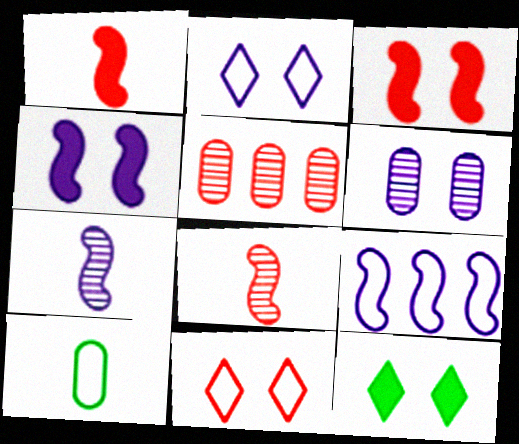[[1, 5, 11], 
[2, 4, 6], 
[4, 7, 9], 
[9, 10, 11]]